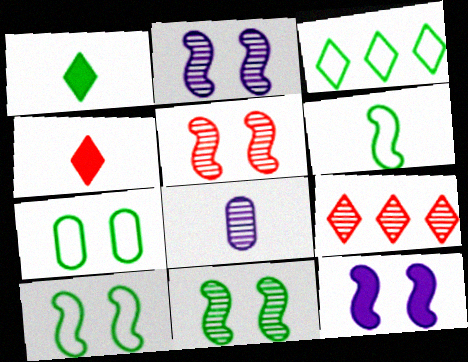[[2, 5, 11], 
[3, 6, 7], 
[4, 6, 8], 
[5, 10, 12], 
[8, 9, 11]]